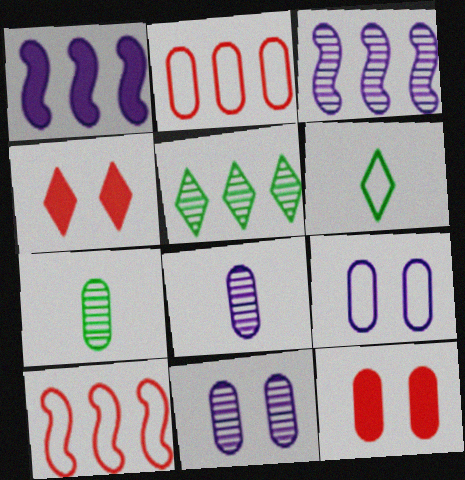[[1, 2, 5], 
[3, 6, 12], 
[6, 9, 10]]